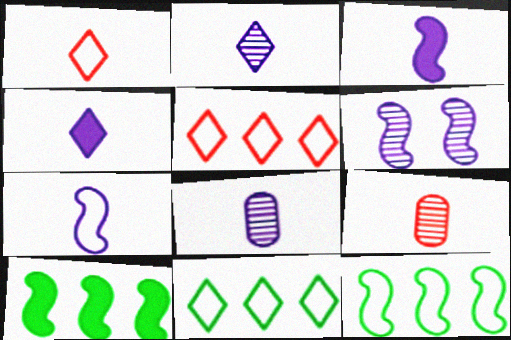[[4, 7, 8]]